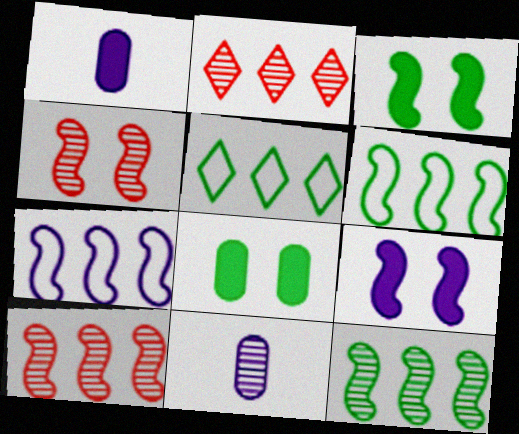[[1, 4, 5]]